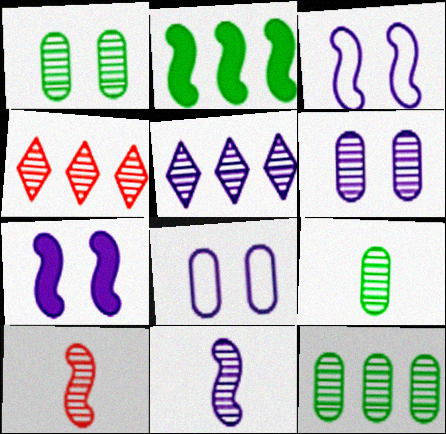[[1, 4, 11], 
[1, 5, 10], 
[1, 9, 12], 
[2, 3, 10], 
[5, 6, 11]]